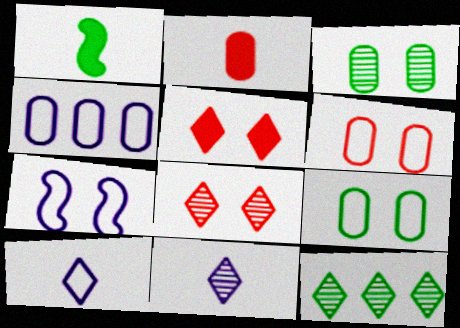[[1, 4, 8], 
[1, 9, 12], 
[2, 3, 4], 
[2, 7, 12], 
[3, 5, 7], 
[4, 7, 10], 
[5, 10, 12], 
[8, 11, 12]]